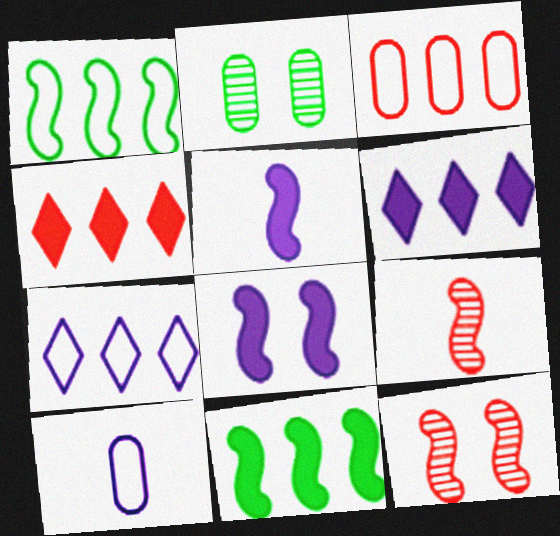[[1, 3, 7], 
[1, 5, 12], 
[1, 8, 9]]